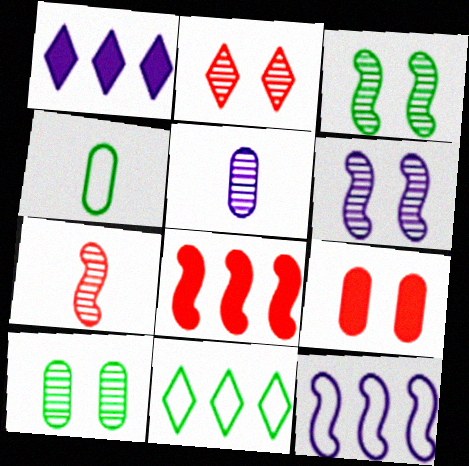[[2, 6, 10]]